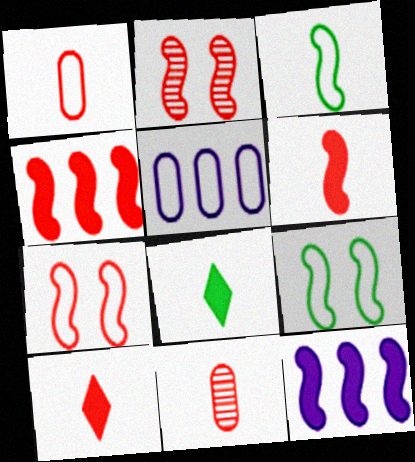[[2, 3, 12], 
[2, 5, 8]]